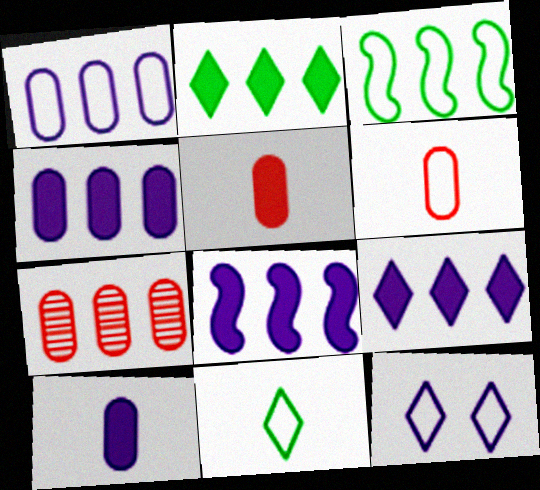[[3, 6, 12], 
[3, 7, 9], 
[4, 8, 9]]